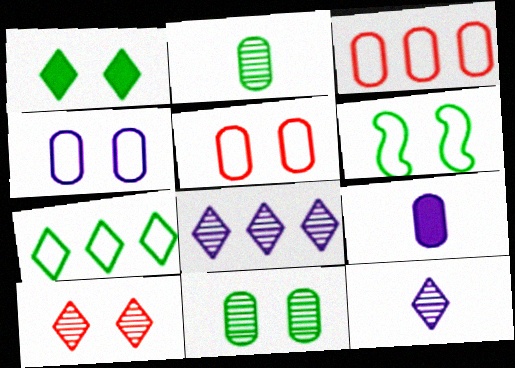[[1, 6, 11], 
[3, 9, 11]]